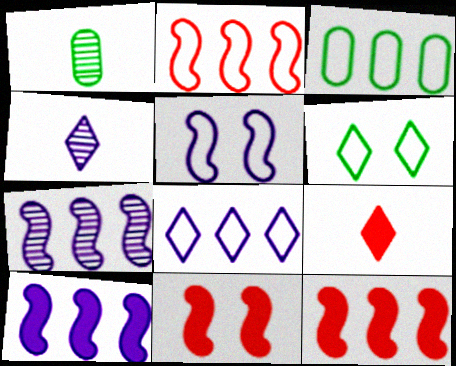[[1, 8, 11], 
[2, 3, 8], 
[3, 4, 11]]